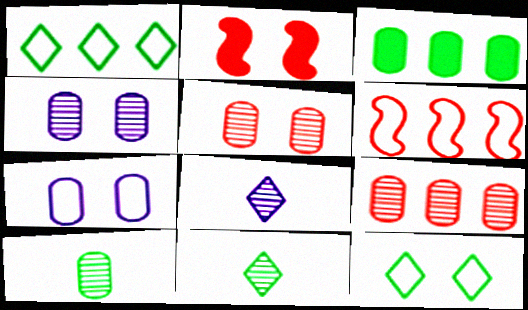[[2, 4, 12], 
[4, 9, 10]]